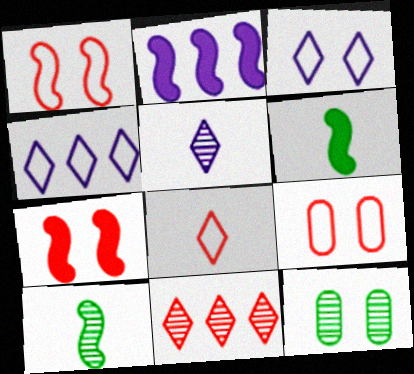[[1, 2, 10], 
[2, 6, 7], 
[2, 8, 12], 
[3, 7, 12]]